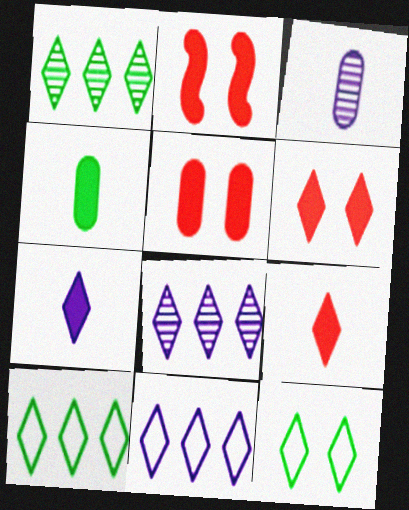[[2, 3, 10], 
[2, 5, 6], 
[8, 9, 12]]